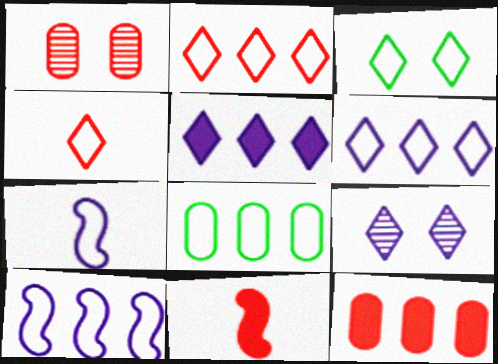[[1, 2, 11], 
[2, 8, 10], 
[3, 4, 6], 
[8, 9, 11]]